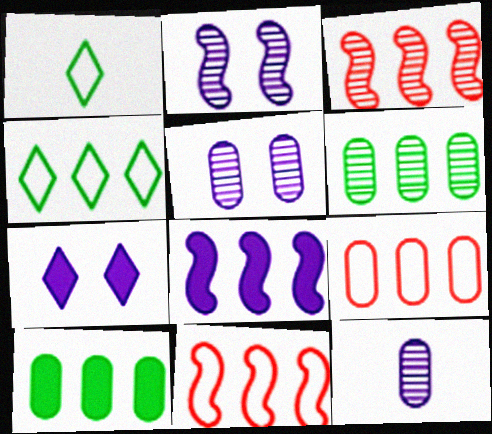[]